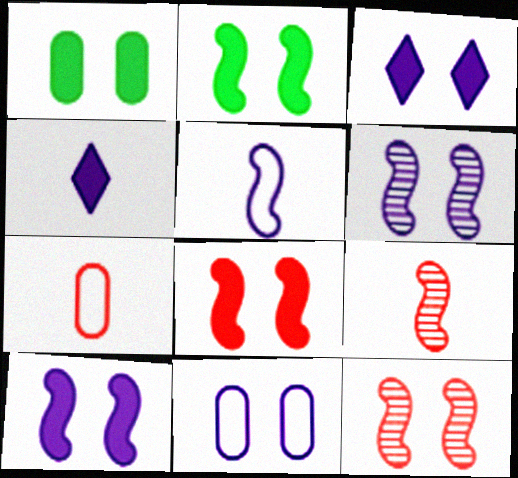[[1, 3, 8], 
[2, 8, 10], 
[3, 6, 11]]